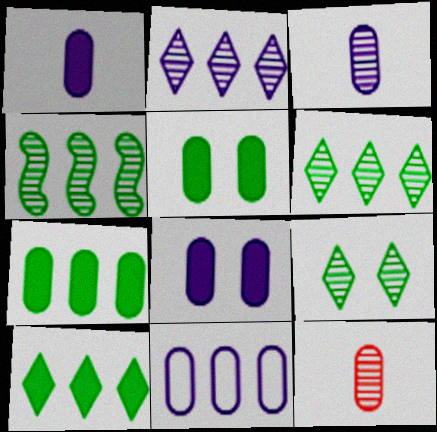[[3, 8, 11], 
[5, 11, 12]]